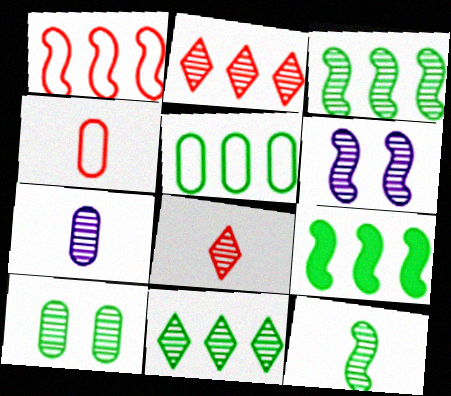[[5, 9, 11], 
[7, 8, 12], 
[10, 11, 12]]